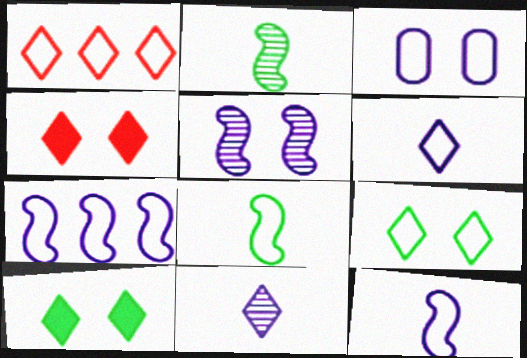[[1, 3, 8], 
[1, 6, 9], 
[1, 10, 11], 
[3, 6, 7]]